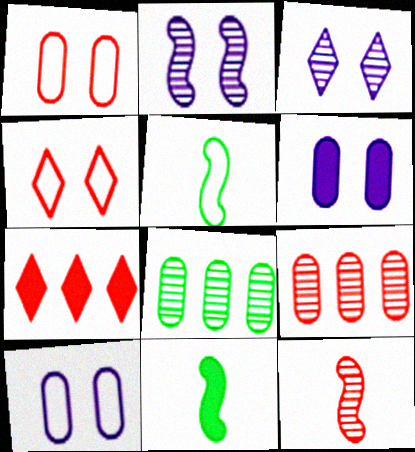[[1, 7, 12], 
[3, 8, 12], 
[6, 7, 11]]